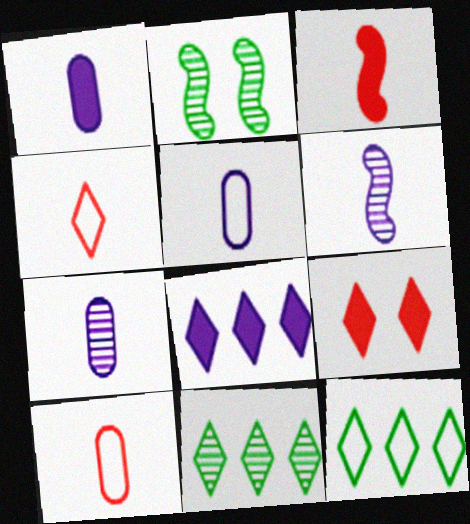[[1, 5, 7], 
[2, 8, 10]]